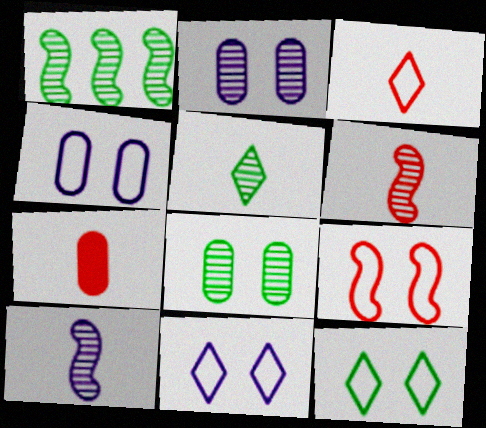[[1, 5, 8], 
[1, 7, 11], 
[3, 6, 7], 
[4, 9, 12]]